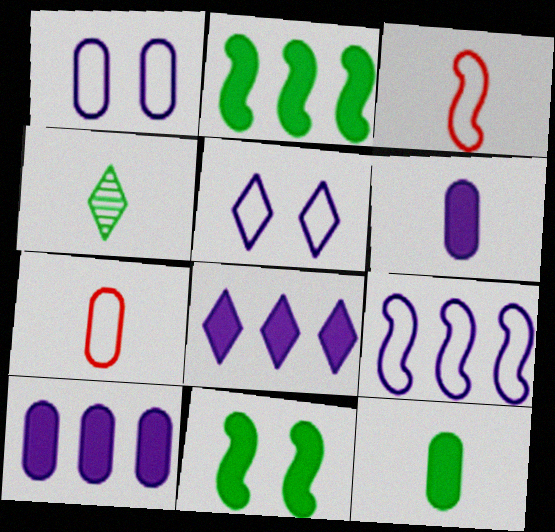[[3, 4, 6]]